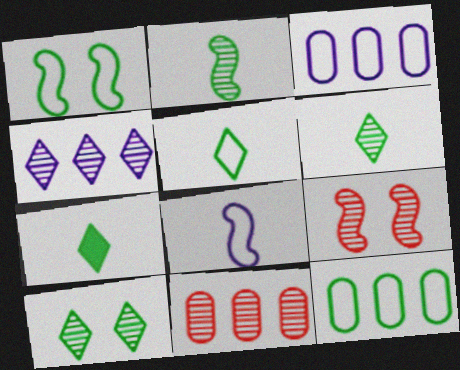[[1, 5, 12], 
[3, 7, 9], 
[5, 6, 7]]